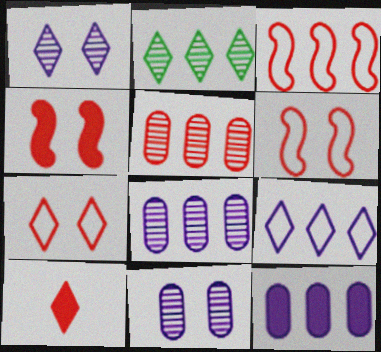[[2, 3, 12], 
[5, 6, 10]]